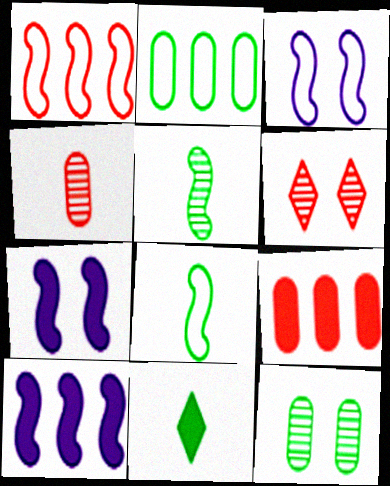[[1, 3, 8], 
[1, 5, 7], 
[7, 9, 11]]